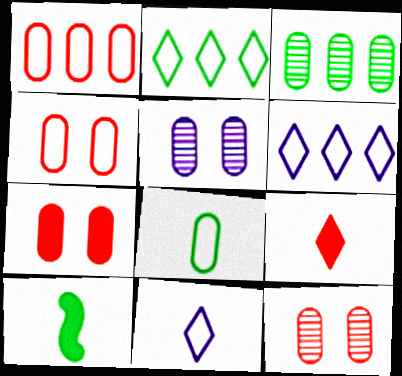[[4, 7, 12], 
[6, 10, 12]]